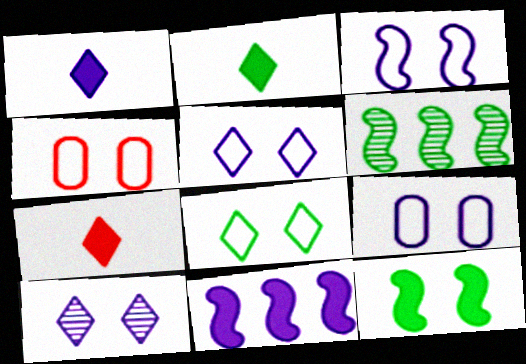[[1, 2, 7], 
[1, 4, 6], 
[3, 4, 8], 
[3, 5, 9], 
[4, 10, 12], 
[6, 7, 9]]